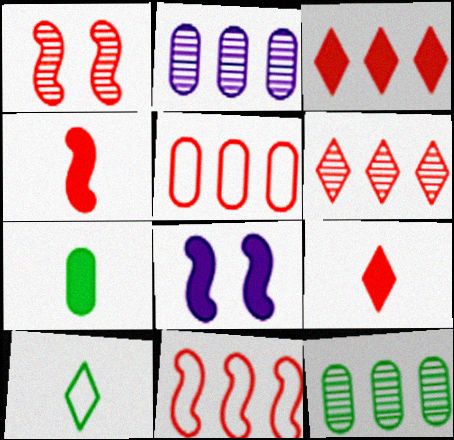[[1, 4, 11], 
[1, 5, 9], 
[3, 7, 8]]